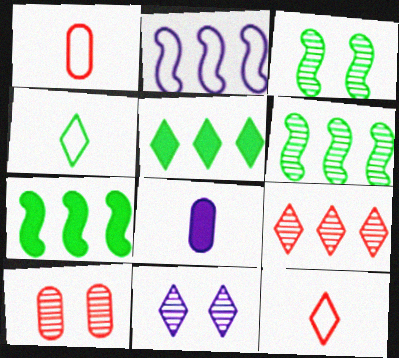[[1, 7, 11], 
[2, 8, 11], 
[3, 10, 11], 
[5, 11, 12]]